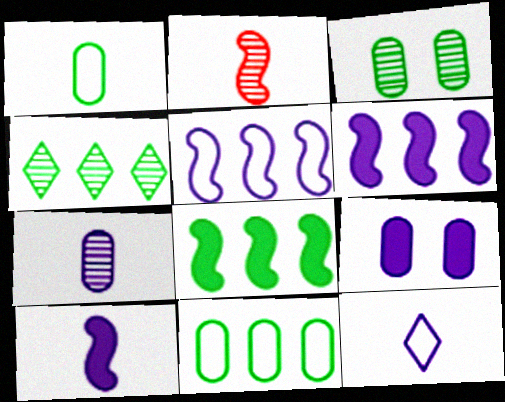[[4, 8, 11], 
[7, 10, 12]]